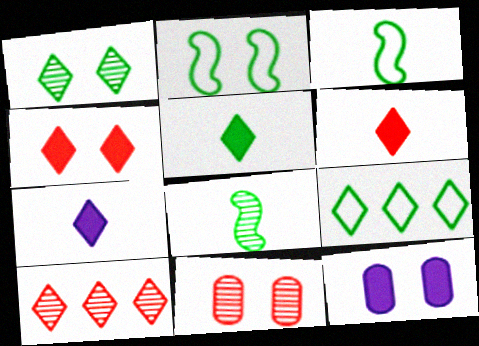[[1, 5, 9], 
[3, 10, 12], 
[5, 6, 7]]